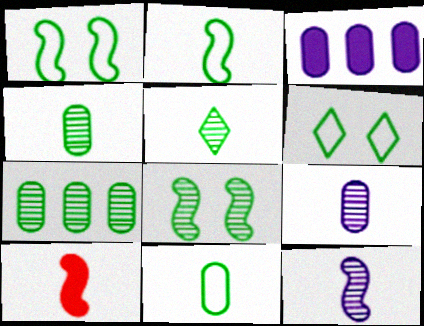[[2, 10, 12], 
[5, 7, 8]]